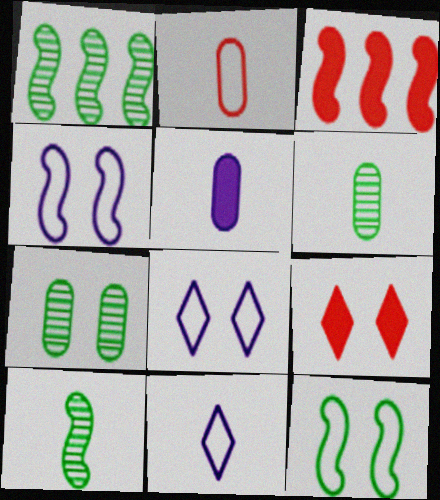[[2, 5, 6], 
[3, 4, 10], 
[3, 6, 8], 
[3, 7, 11], 
[4, 7, 9]]